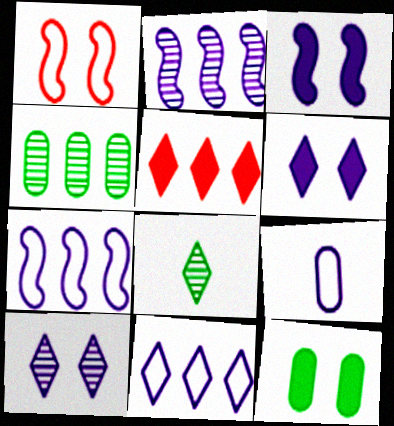[[1, 10, 12], 
[2, 6, 9], 
[4, 5, 7]]